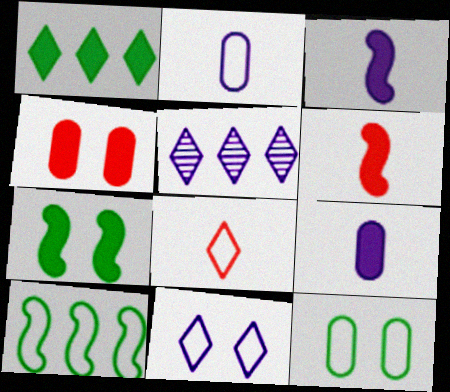[[1, 3, 4], 
[5, 6, 12]]